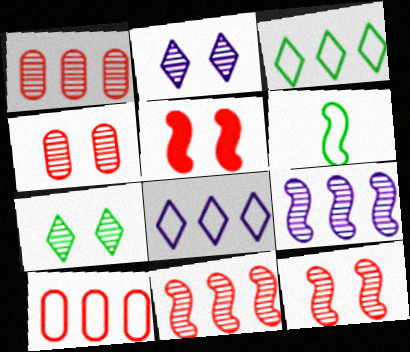[[5, 6, 9]]